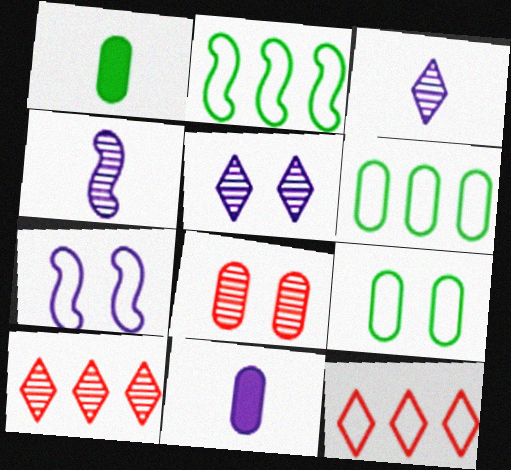[[1, 7, 10], 
[6, 8, 11]]